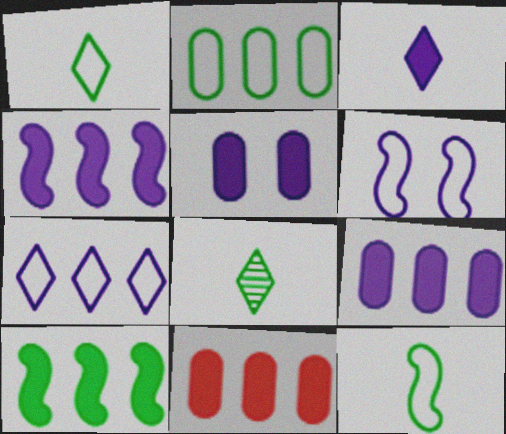[[3, 4, 5], 
[6, 8, 11]]